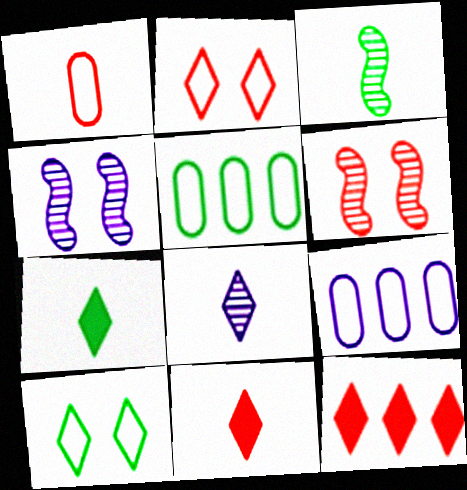[[1, 6, 12], 
[4, 5, 11], 
[6, 7, 9], 
[8, 10, 12]]